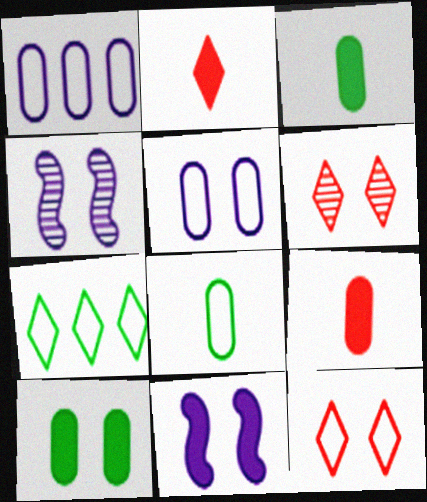[[4, 7, 9], 
[4, 10, 12]]